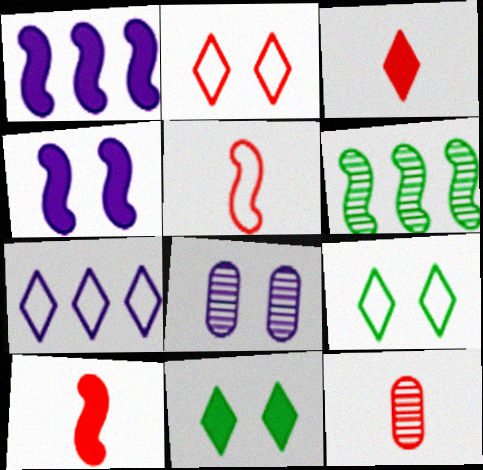[[1, 9, 12], 
[3, 5, 12], 
[4, 5, 6]]